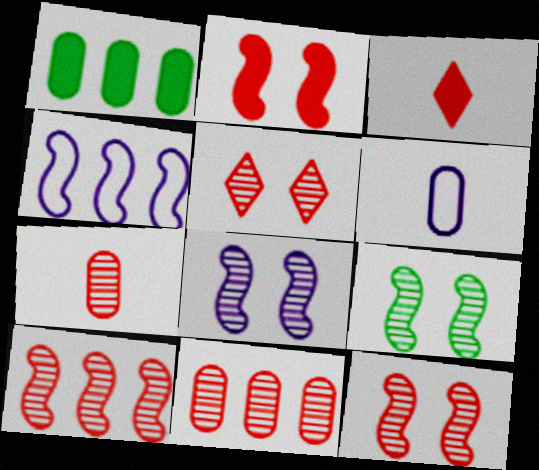[[5, 7, 10], 
[8, 9, 12]]